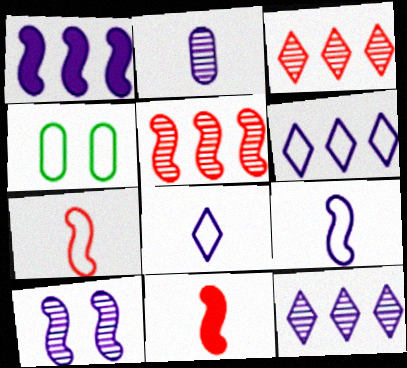[[1, 9, 10], 
[2, 10, 12], 
[4, 6, 7], 
[4, 11, 12]]